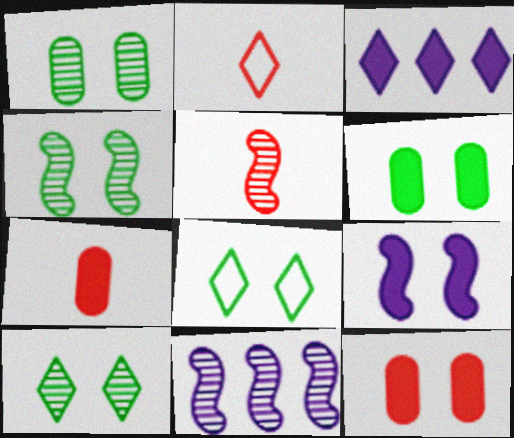[[1, 4, 10], 
[2, 3, 10], 
[2, 5, 7], 
[2, 6, 11], 
[4, 5, 11], 
[4, 6, 8], 
[7, 8, 11]]